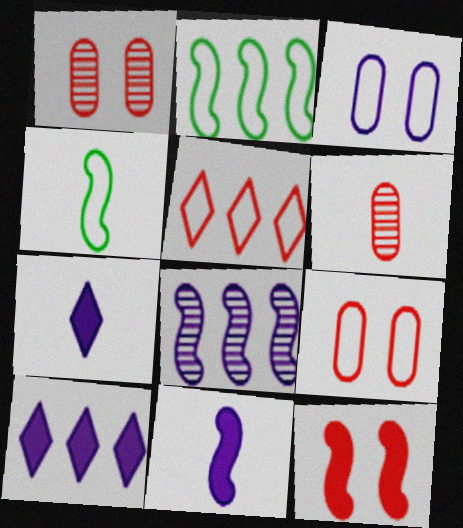[[1, 2, 7], 
[1, 4, 10], 
[3, 4, 5], 
[3, 7, 8], 
[4, 6, 7], 
[4, 8, 12], 
[5, 6, 12]]